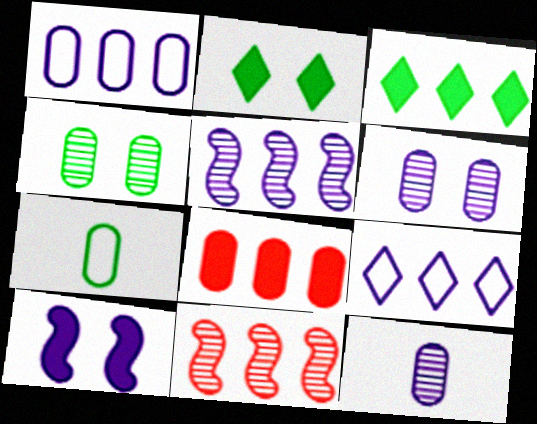[[1, 3, 11], 
[6, 7, 8], 
[9, 10, 12]]